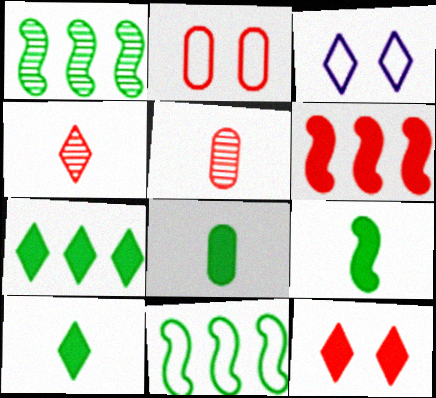[[2, 4, 6], 
[3, 4, 7], 
[8, 9, 10]]